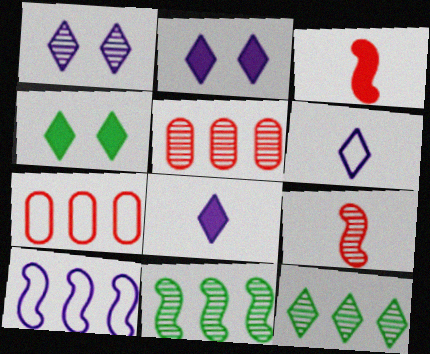[]